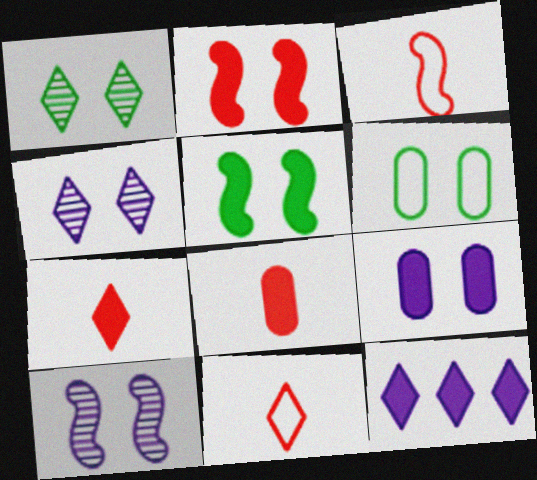[[1, 5, 6], 
[1, 11, 12], 
[2, 4, 6], 
[5, 8, 12]]